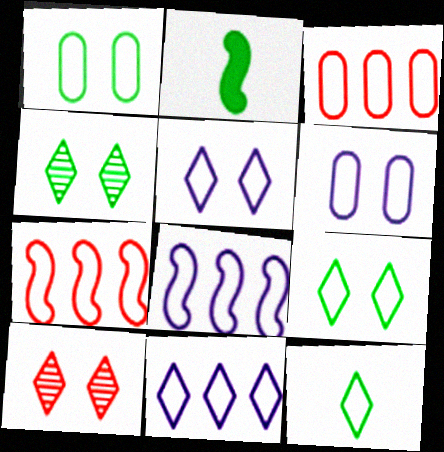[[6, 7, 12]]